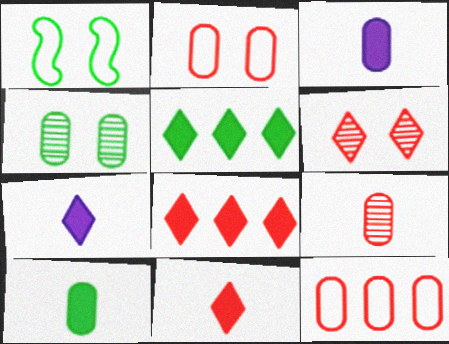[[3, 4, 12]]